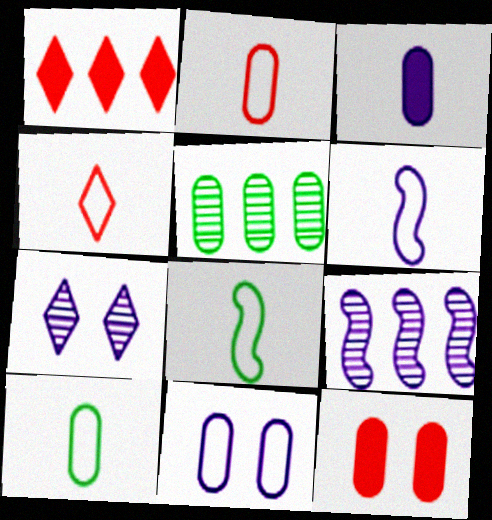[[4, 6, 10]]